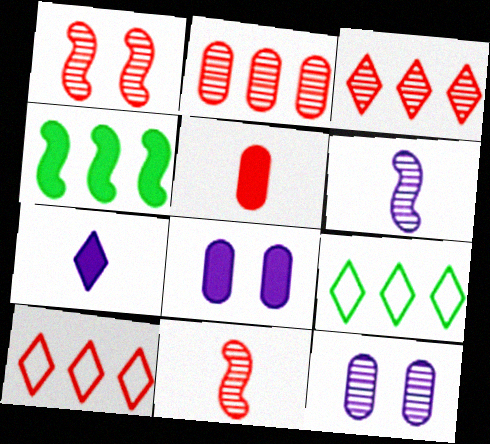[[1, 5, 10], 
[8, 9, 11]]